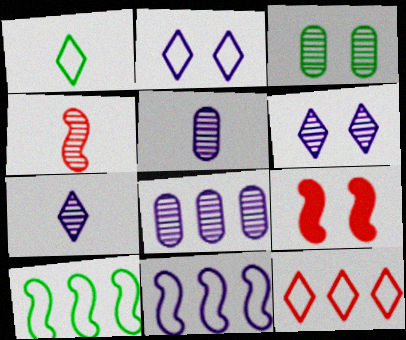[[1, 2, 12], 
[1, 8, 9], 
[2, 3, 9]]